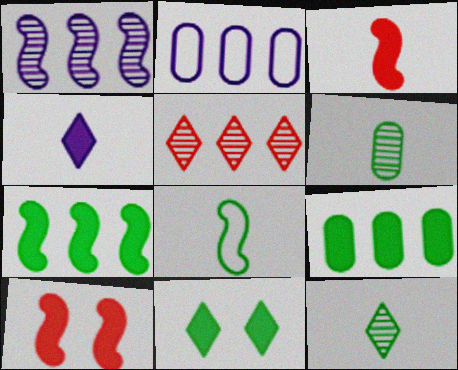[[1, 8, 10], 
[2, 5, 7], 
[2, 10, 12], 
[4, 9, 10]]